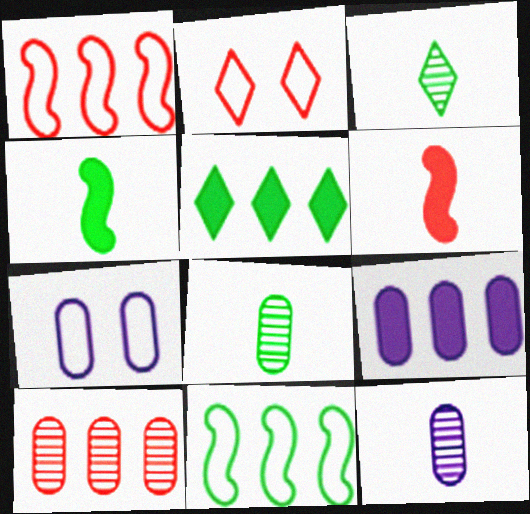[[2, 6, 10], 
[7, 9, 12]]